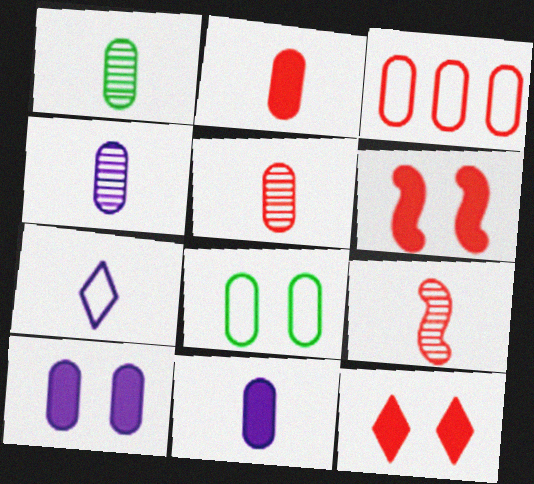[[1, 3, 10], 
[1, 4, 5], 
[3, 9, 12]]